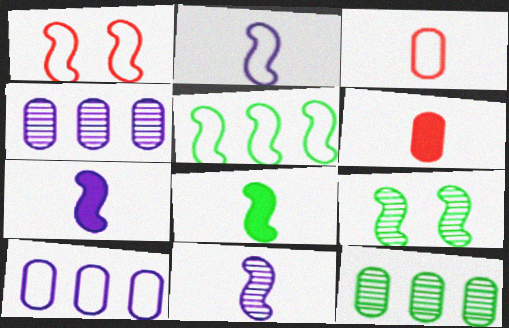[[1, 2, 5], 
[2, 7, 11], 
[5, 8, 9]]